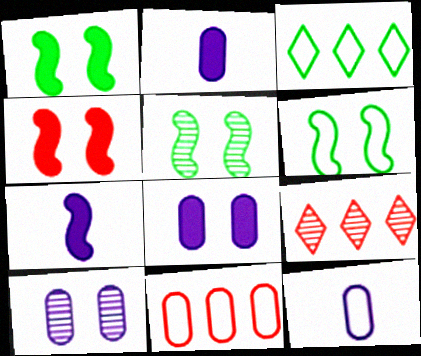[[1, 5, 6], 
[1, 9, 12], 
[2, 6, 9]]